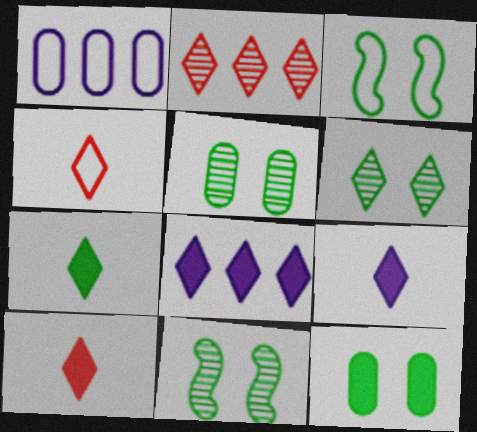[[1, 3, 4], 
[1, 10, 11], 
[3, 6, 12], 
[4, 6, 8], 
[5, 6, 11], 
[7, 9, 10]]